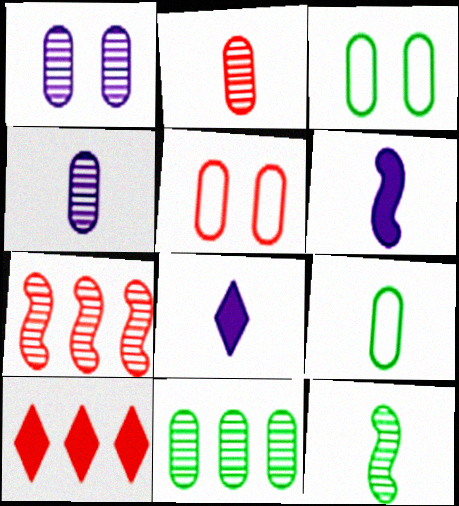[[1, 2, 11], 
[3, 7, 8]]